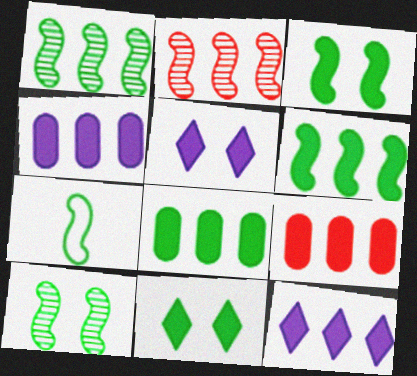[[1, 3, 7], 
[4, 8, 9], 
[6, 7, 10], 
[6, 9, 12]]